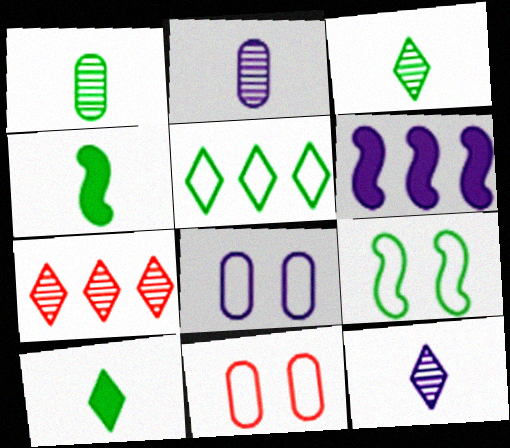[[3, 6, 11], 
[4, 7, 8], 
[6, 8, 12]]